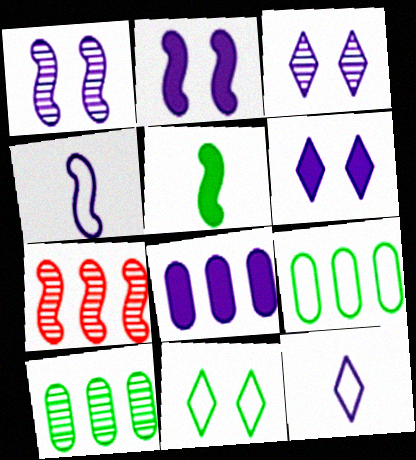[[1, 8, 12], 
[3, 4, 8], 
[5, 10, 11]]